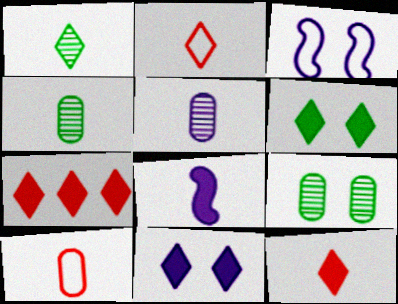[[1, 8, 10], 
[2, 4, 8], 
[3, 4, 7]]